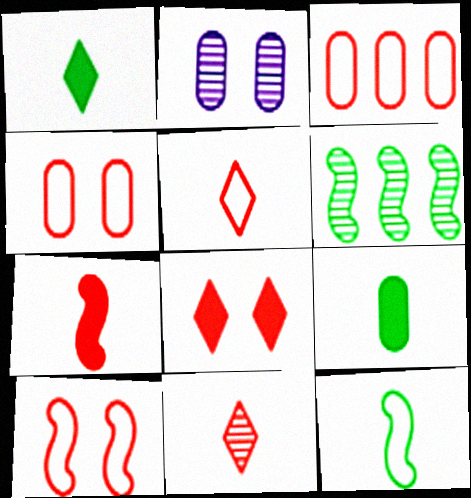[[2, 3, 9], 
[2, 6, 11], 
[3, 5, 10]]